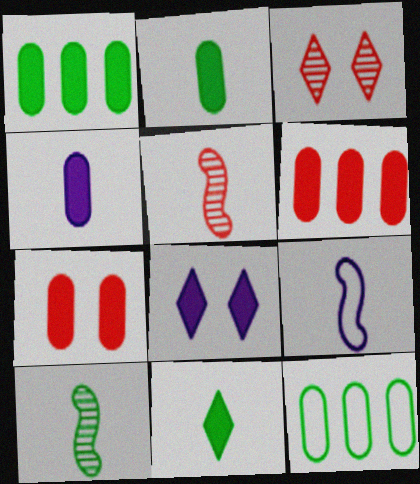[[1, 3, 9], 
[1, 4, 7], 
[5, 8, 12]]